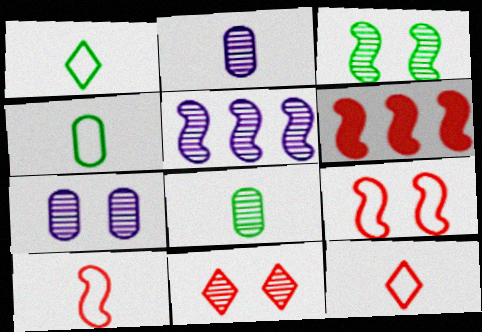[[1, 6, 7], 
[3, 7, 11], 
[5, 8, 11]]